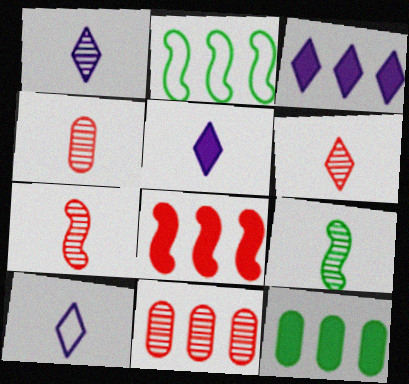[[1, 4, 9], 
[1, 5, 10], 
[2, 3, 11], 
[3, 8, 12], 
[4, 6, 7]]